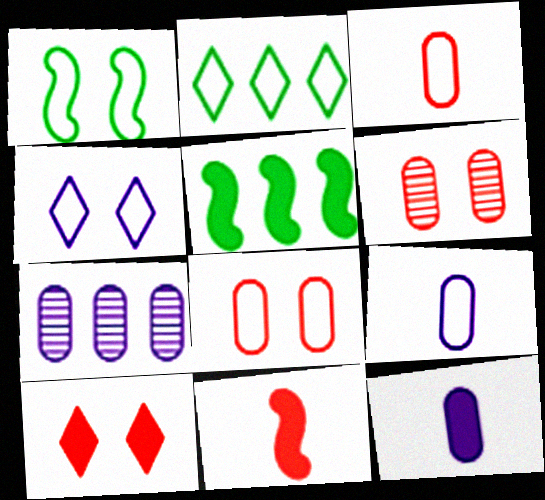[[1, 4, 8], 
[5, 10, 12]]